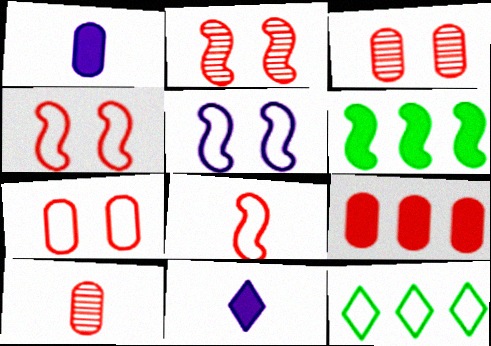[[1, 2, 12], 
[7, 9, 10]]